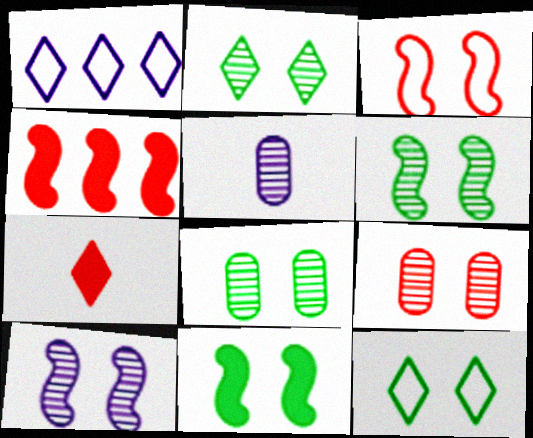[[1, 2, 7], 
[2, 6, 8], 
[2, 9, 10], 
[3, 10, 11], 
[4, 5, 12], 
[8, 11, 12]]